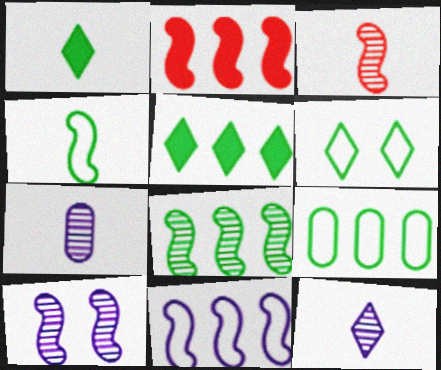[[2, 4, 10], 
[2, 6, 7], 
[2, 8, 11], 
[3, 8, 10], 
[4, 6, 9], 
[5, 8, 9]]